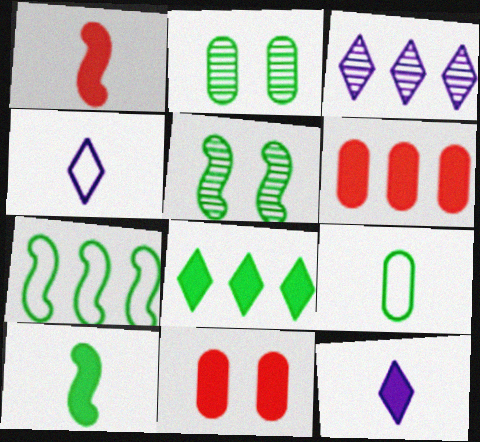[[3, 6, 7], 
[4, 5, 6], 
[5, 7, 10], 
[5, 8, 9]]